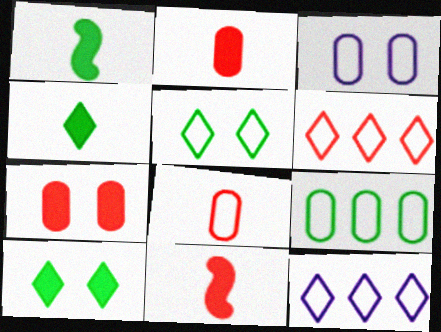[[3, 8, 9]]